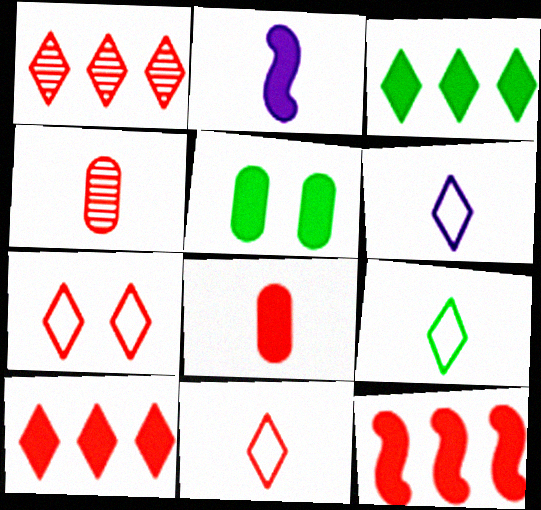[[2, 4, 9], 
[2, 5, 10], 
[4, 7, 12], 
[6, 9, 11]]